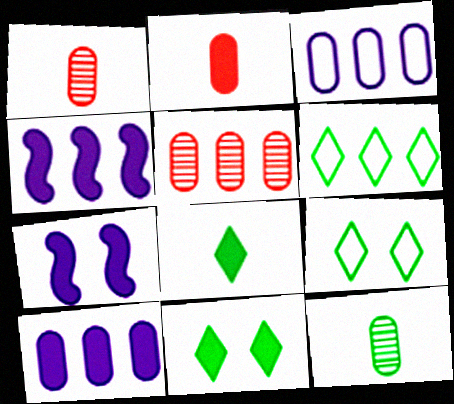[[1, 4, 9], 
[1, 6, 7], 
[2, 4, 11], 
[4, 5, 6]]